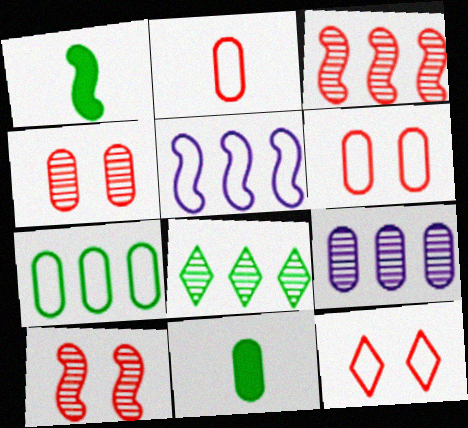[[1, 5, 10], 
[1, 9, 12], 
[3, 8, 9], 
[6, 9, 11]]